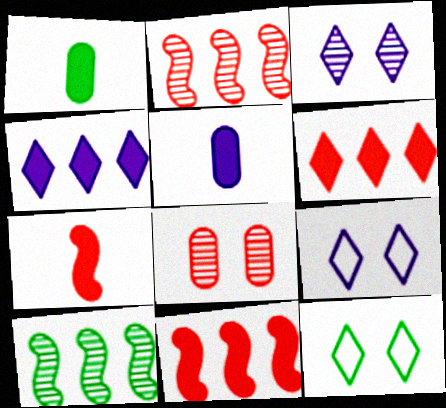[[1, 2, 9], 
[1, 10, 12], 
[2, 5, 12]]